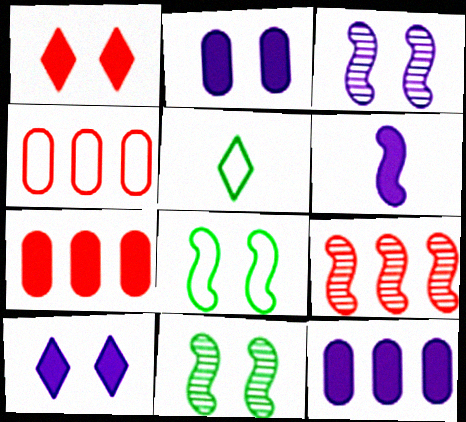[[2, 5, 9], 
[3, 5, 7], 
[6, 8, 9], 
[6, 10, 12]]